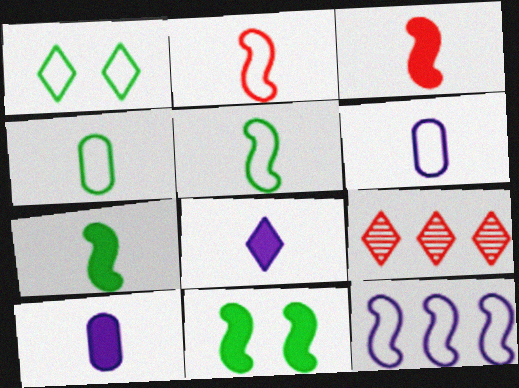[[1, 8, 9], 
[6, 9, 11]]